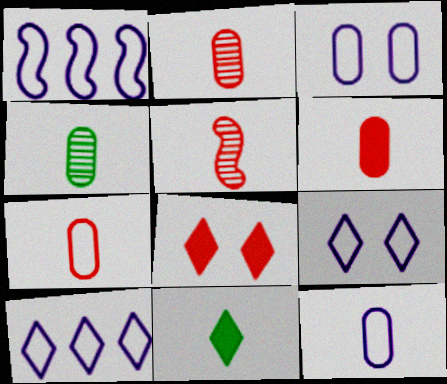[[1, 4, 8], 
[1, 9, 12], 
[2, 6, 7], 
[4, 6, 12], 
[5, 11, 12]]